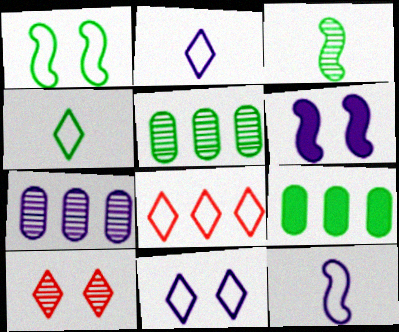[[2, 6, 7], 
[3, 7, 10], 
[4, 8, 11], 
[9, 10, 12]]